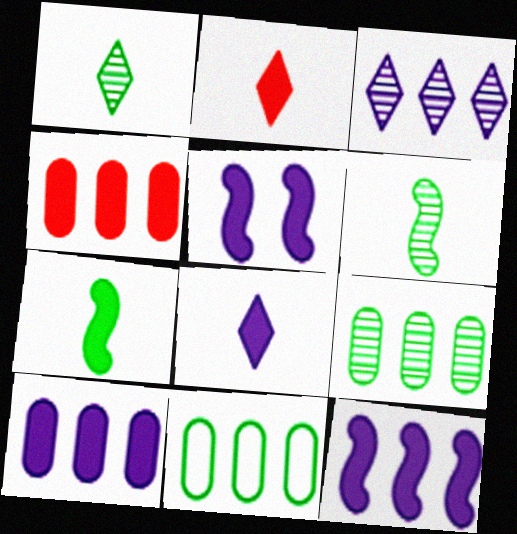[[5, 8, 10]]